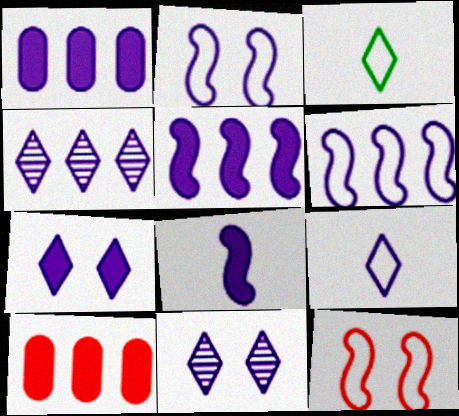[[1, 4, 6], 
[1, 7, 8], 
[4, 7, 9]]